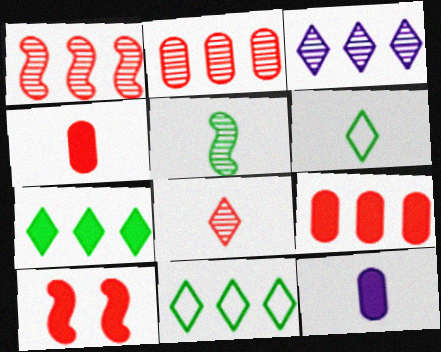[[7, 10, 12]]